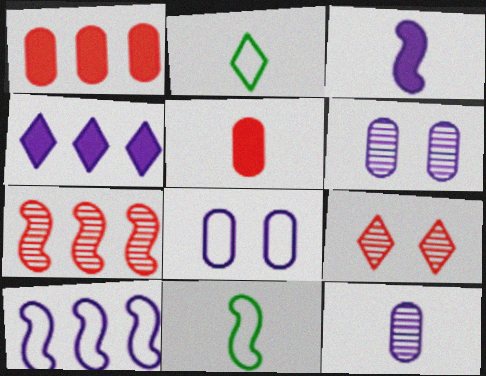[[2, 4, 9]]